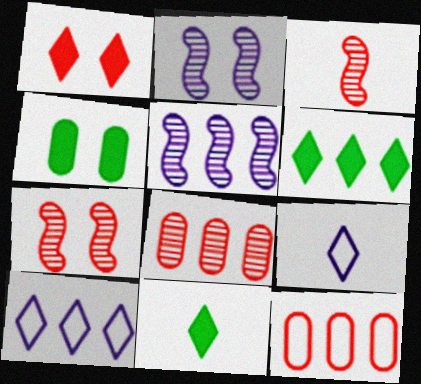[[1, 3, 12], 
[2, 11, 12], 
[3, 4, 10], 
[5, 6, 12]]